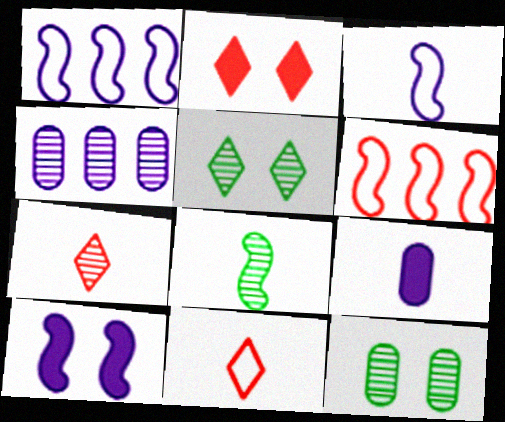[[5, 6, 9], 
[6, 8, 10], 
[8, 9, 11]]